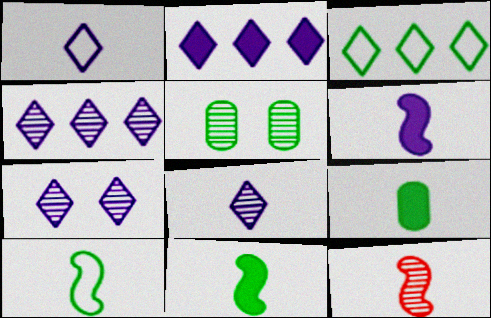[[1, 2, 7], 
[1, 9, 12], 
[3, 5, 11], 
[4, 5, 12], 
[4, 7, 8], 
[6, 10, 12]]